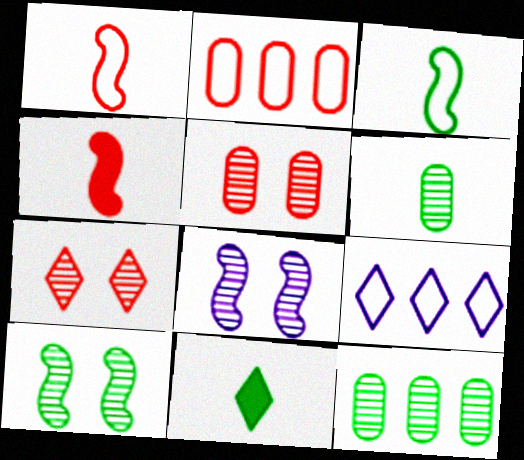[[2, 4, 7], 
[2, 8, 11], 
[3, 6, 11], 
[7, 9, 11]]